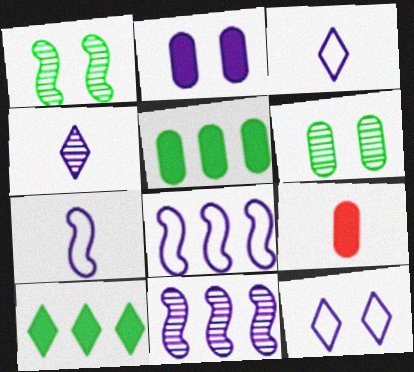[[2, 3, 11], 
[2, 4, 8], 
[2, 5, 9]]